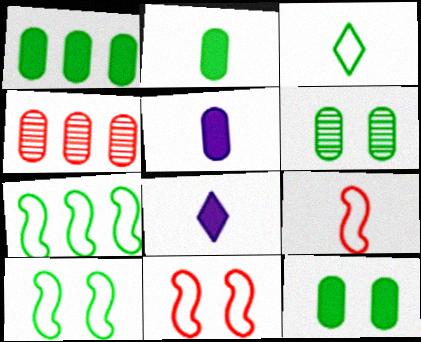[[1, 2, 12], 
[4, 8, 10]]